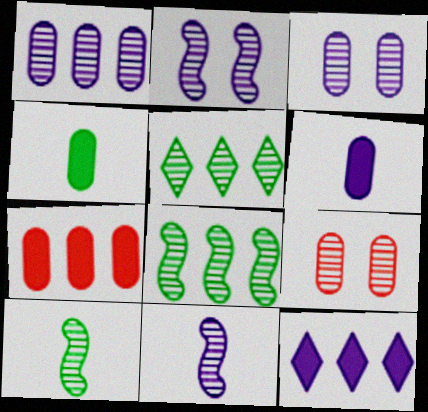[[5, 9, 11]]